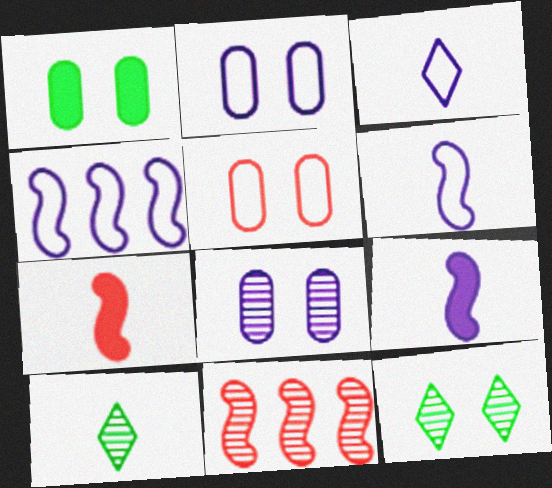[[1, 3, 11], 
[1, 5, 8], 
[2, 3, 4], 
[8, 10, 11]]